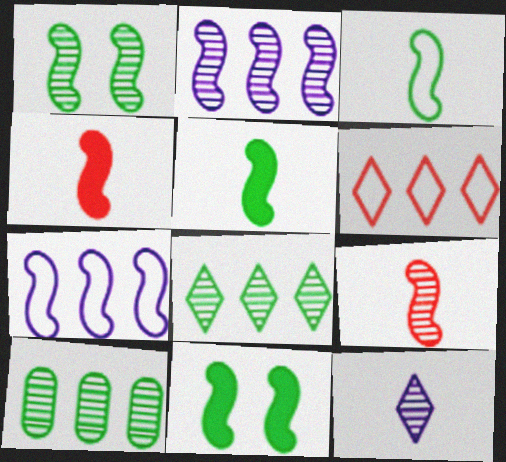[[1, 2, 9], 
[1, 4, 7], 
[7, 9, 11]]